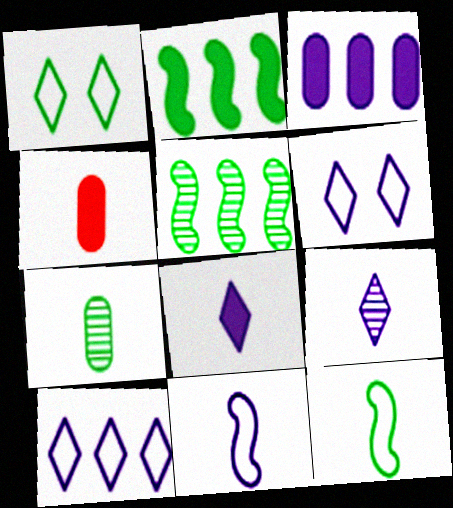[[1, 2, 7], 
[4, 5, 6], 
[4, 9, 12]]